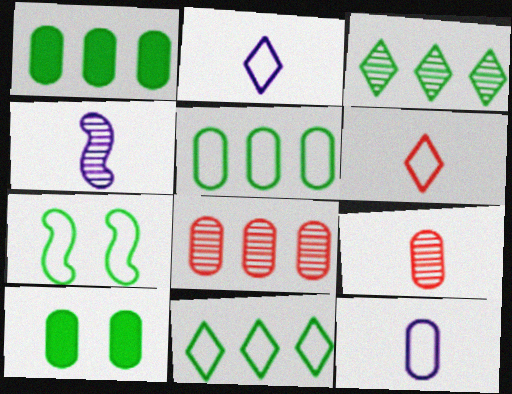[[8, 10, 12]]